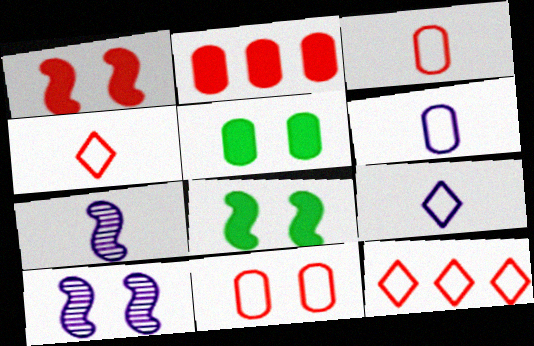[[5, 7, 12]]